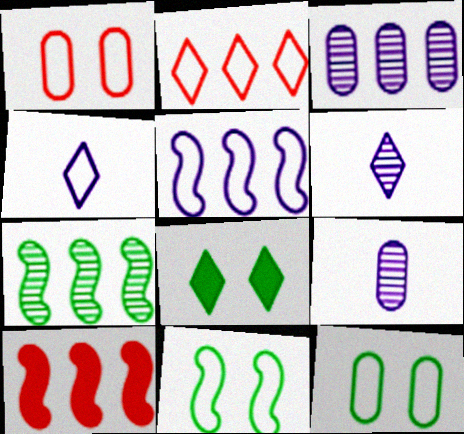[[2, 6, 8], 
[5, 7, 10], 
[6, 10, 12]]